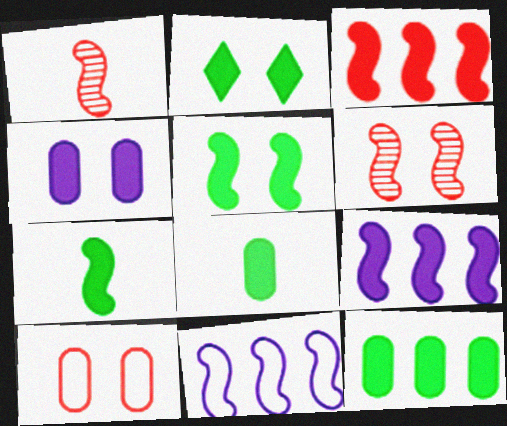[[1, 5, 11], 
[2, 7, 12], 
[6, 7, 11]]